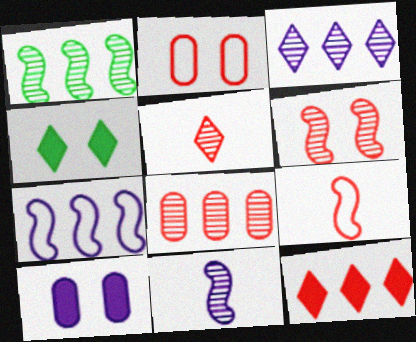[[1, 3, 8], 
[1, 6, 11], 
[5, 6, 8]]